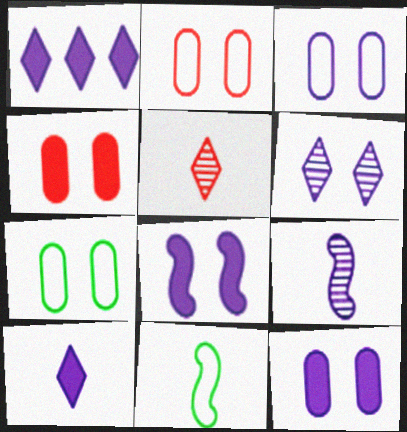[[1, 3, 9], 
[2, 3, 7], 
[3, 6, 8]]